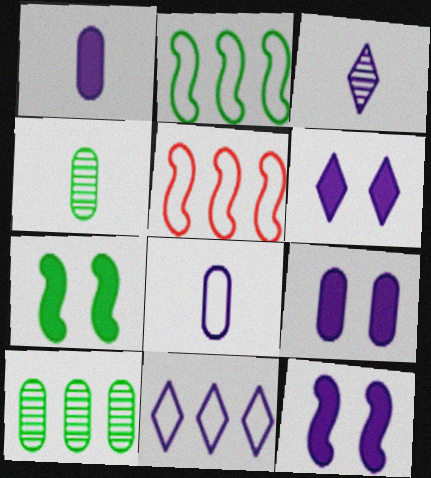[[3, 6, 11], 
[4, 5, 6], 
[6, 9, 12]]